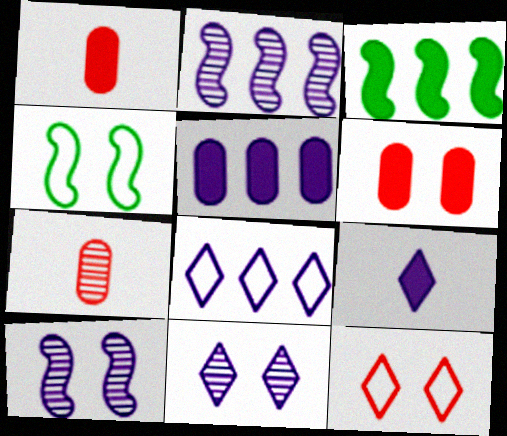[[2, 5, 8], 
[3, 6, 9], 
[4, 6, 11], 
[8, 9, 11]]